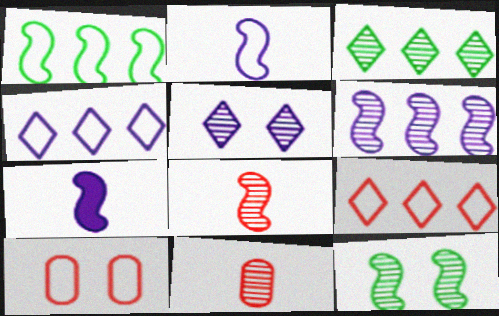[[3, 7, 10], 
[6, 8, 12]]